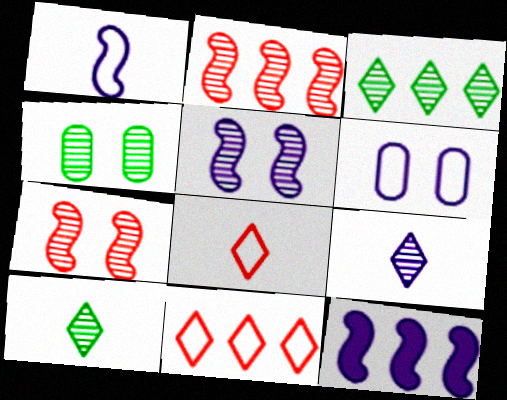[[1, 5, 12], 
[2, 4, 9], 
[4, 8, 12], 
[6, 9, 12]]